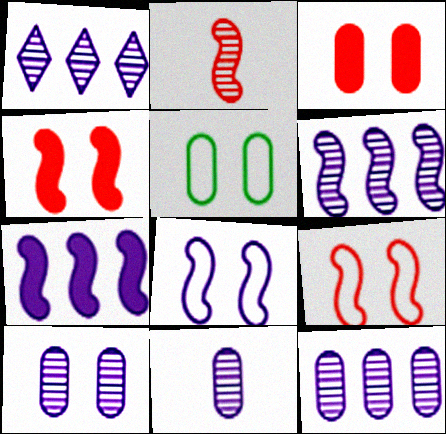[[1, 6, 12], 
[3, 5, 10], 
[10, 11, 12]]